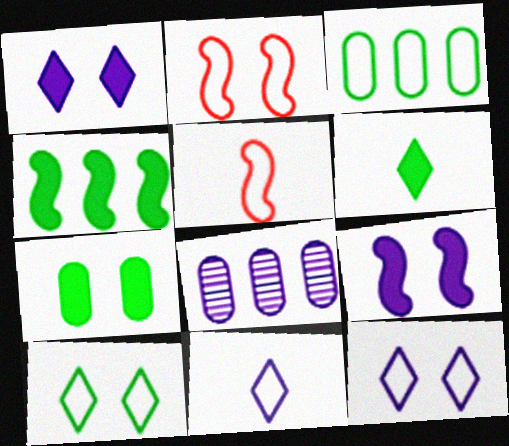[[2, 3, 11], 
[2, 6, 8], 
[3, 5, 12], 
[4, 6, 7], 
[8, 9, 11]]